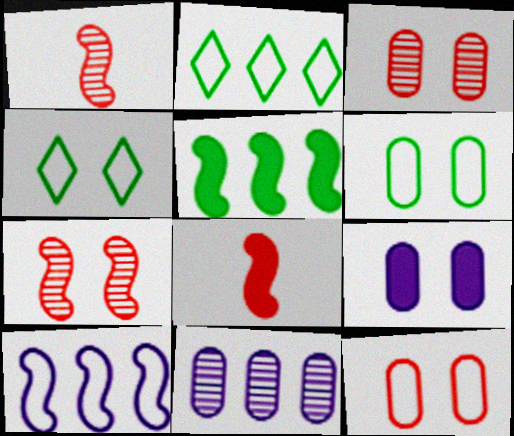[[1, 2, 9], 
[3, 6, 9], 
[4, 7, 9], 
[4, 8, 11]]